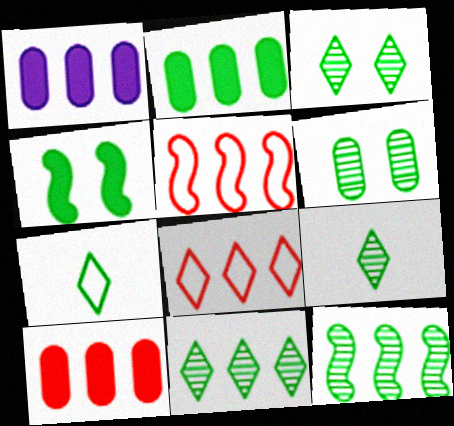[[1, 2, 10], 
[1, 5, 11], 
[1, 8, 12], 
[3, 9, 11], 
[6, 9, 12]]